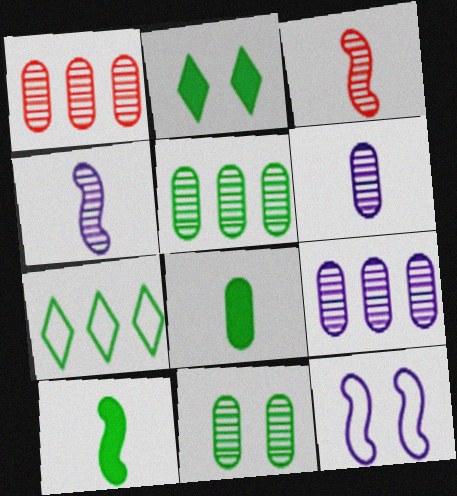[[1, 5, 9], 
[1, 6, 11], 
[7, 10, 11]]